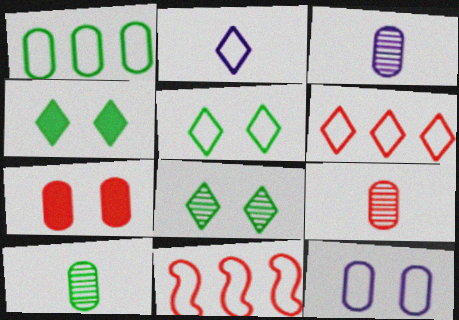[[1, 3, 7], 
[2, 5, 6], 
[3, 4, 11], 
[3, 9, 10], 
[4, 5, 8]]